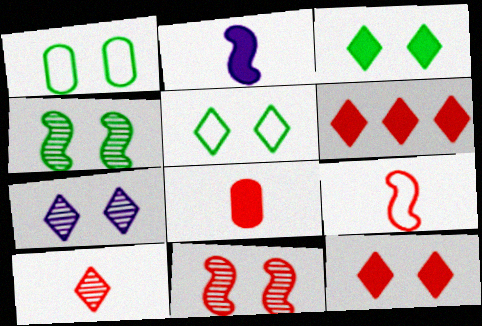[[1, 3, 4], 
[5, 7, 12], 
[8, 9, 10]]